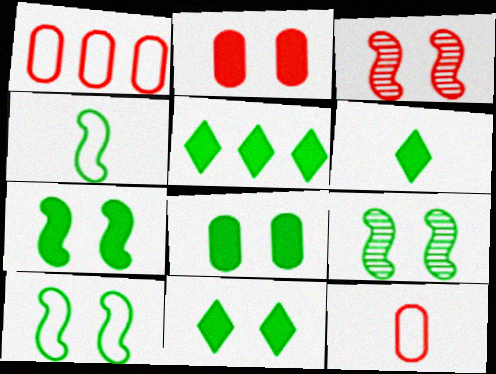[[5, 6, 11], 
[7, 8, 11], 
[7, 9, 10]]